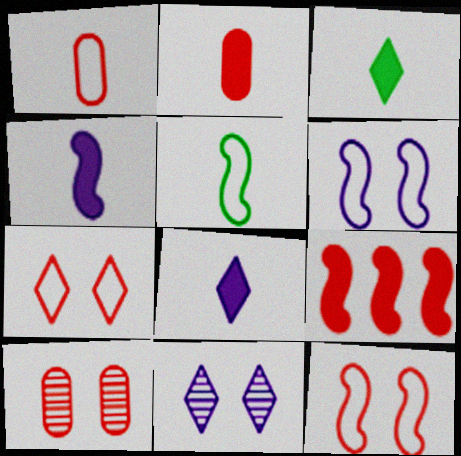[[2, 3, 4]]